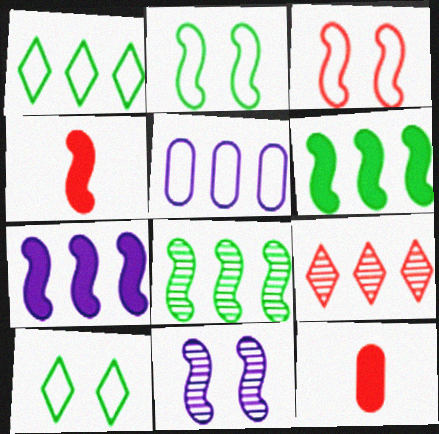[[1, 11, 12], 
[3, 9, 12], 
[5, 6, 9]]